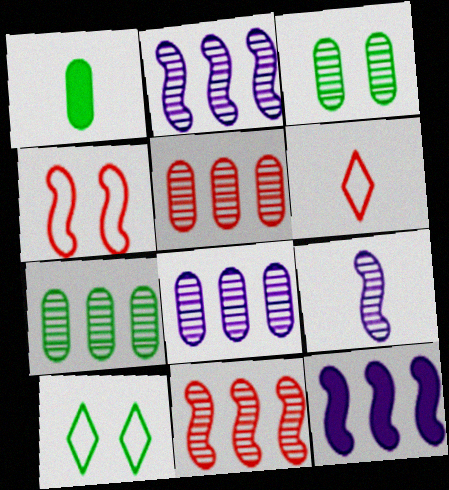[[1, 6, 9], 
[3, 6, 12], 
[5, 7, 8]]